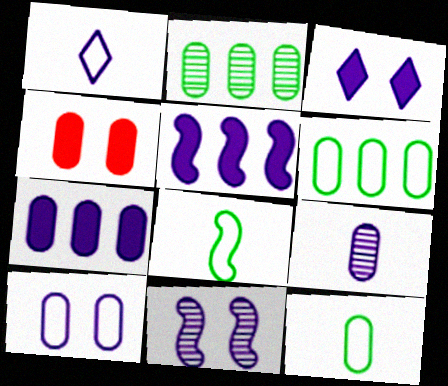[[1, 7, 11], 
[3, 10, 11], 
[4, 6, 9], 
[7, 9, 10]]